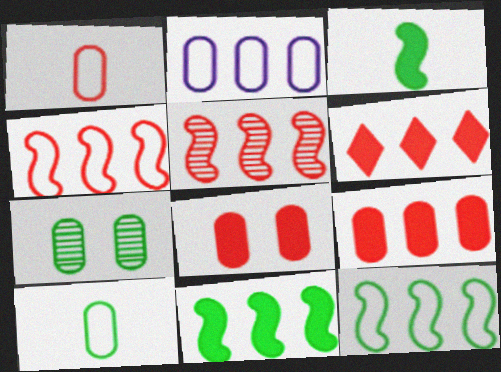[]